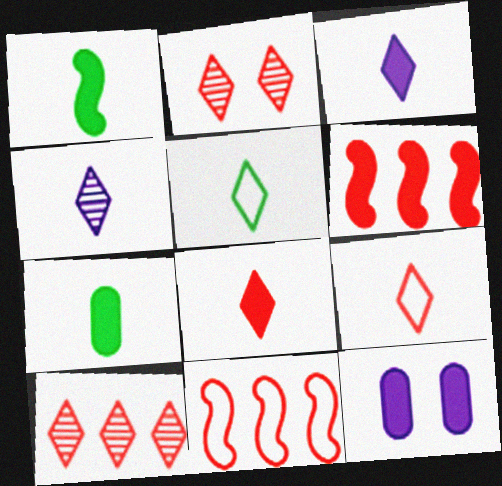[[4, 5, 8]]